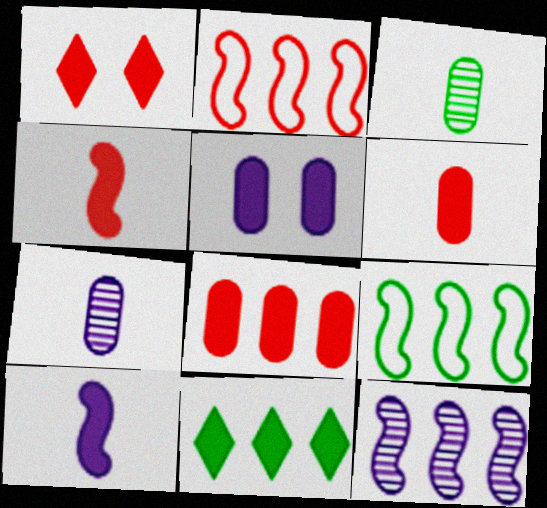[[1, 4, 8], 
[1, 7, 9], 
[4, 5, 11]]